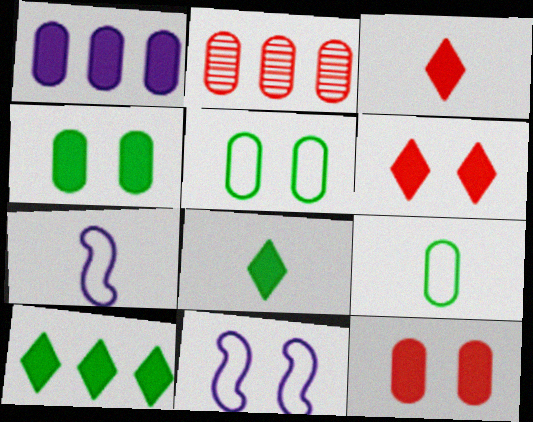[[2, 8, 11]]